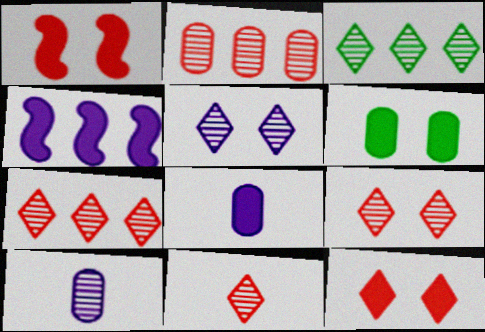[[3, 5, 11], 
[7, 9, 11]]